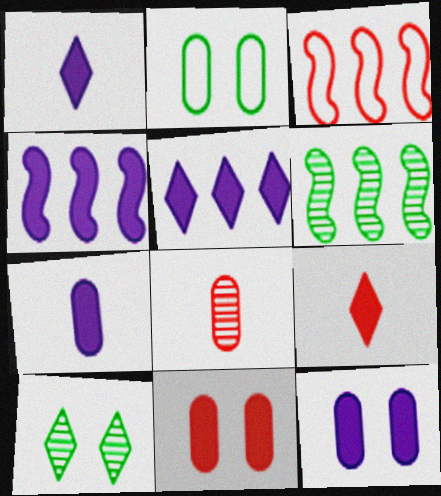[[1, 4, 12], 
[3, 4, 6], 
[3, 7, 10]]